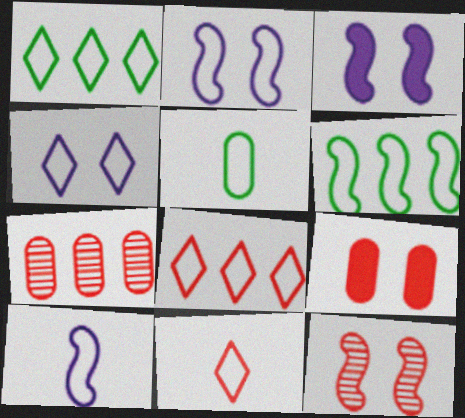[[1, 4, 11], 
[2, 5, 8], 
[5, 10, 11]]